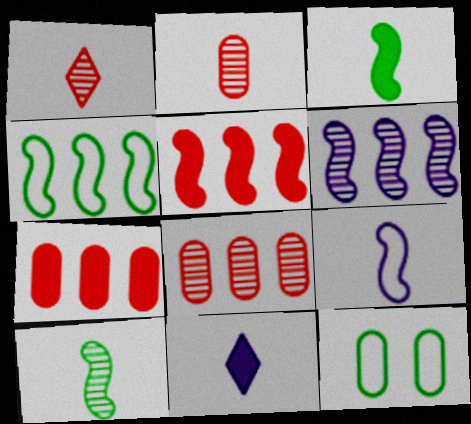[[4, 5, 6]]